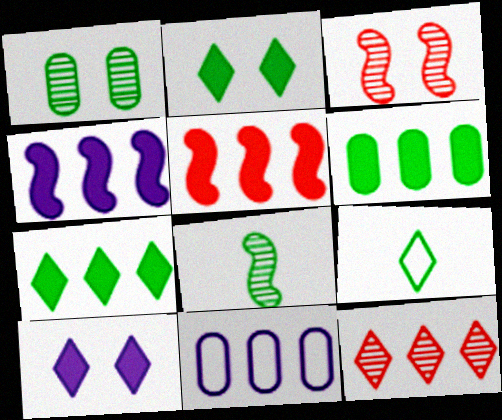[[9, 10, 12]]